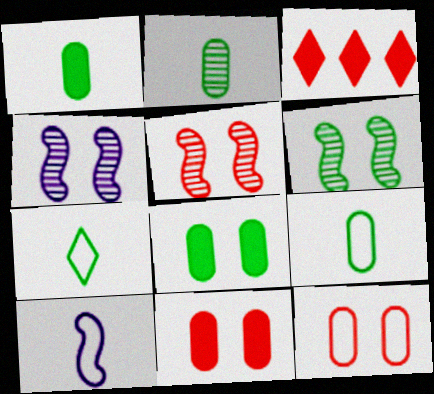[[1, 2, 9], 
[3, 4, 9], 
[4, 5, 6]]